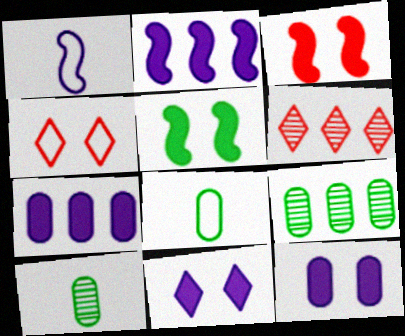[[2, 4, 10]]